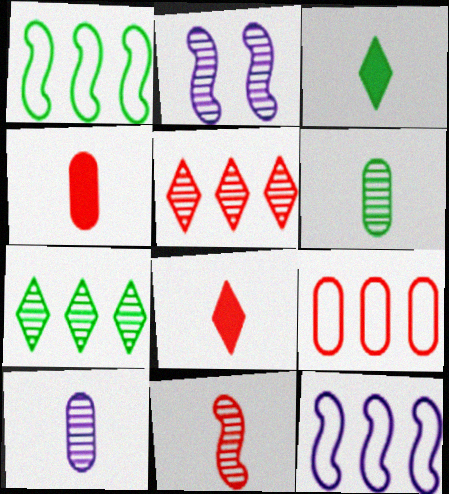[[2, 3, 9], 
[2, 5, 6]]